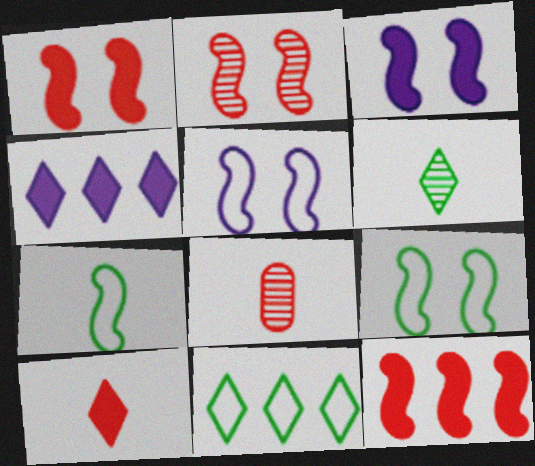[[2, 3, 9], 
[3, 8, 11], 
[4, 8, 9]]